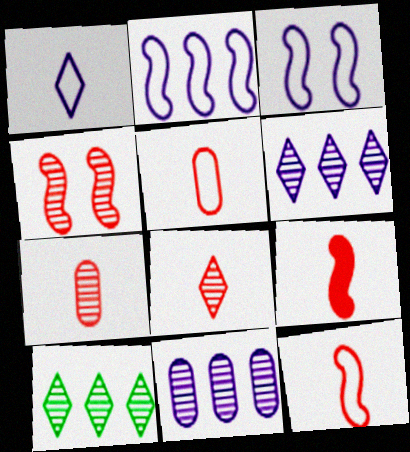[[5, 8, 9]]